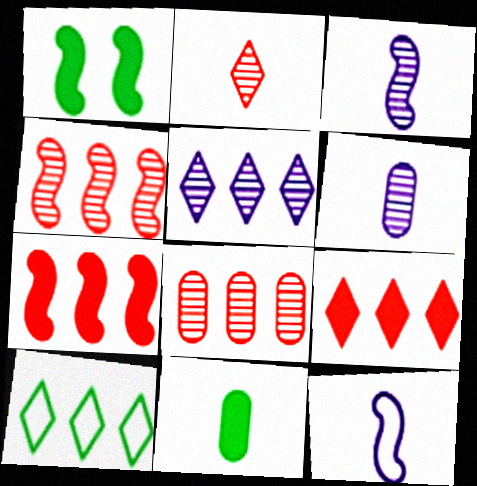[[1, 4, 12], 
[2, 11, 12], 
[5, 9, 10]]